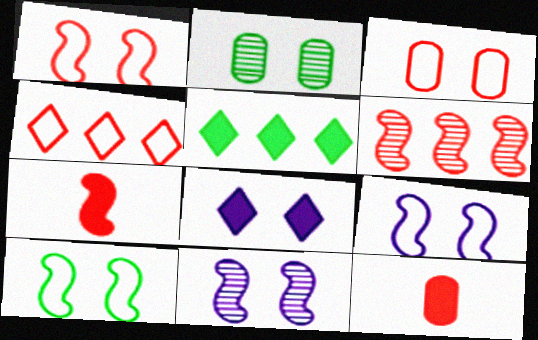[[1, 2, 8], 
[1, 6, 7], 
[1, 9, 10]]